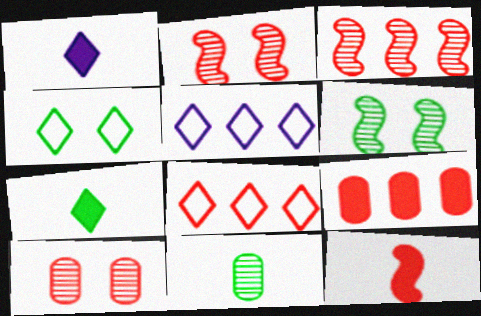[[3, 8, 9], 
[8, 10, 12]]